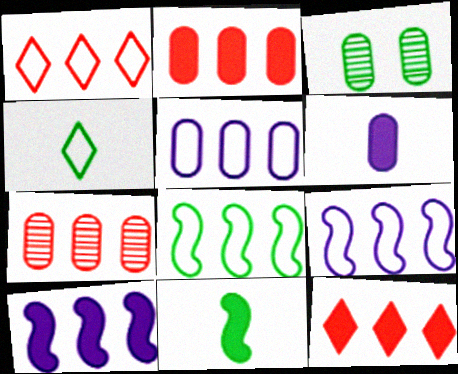[[1, 5, 8]]